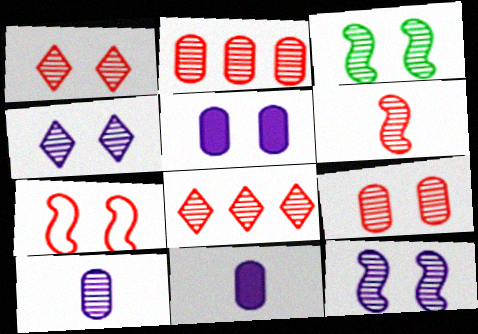[[1, 2, 6], 
[3, 4, 9], 
[3, 8, 10], 
[6, 8, 9]]